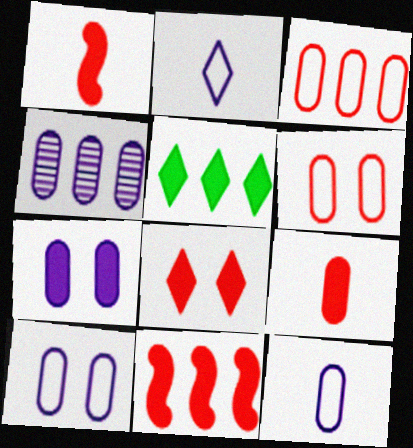[[1, 5, 7], 
[4, 7, 12], 
[8, 9, 11]]